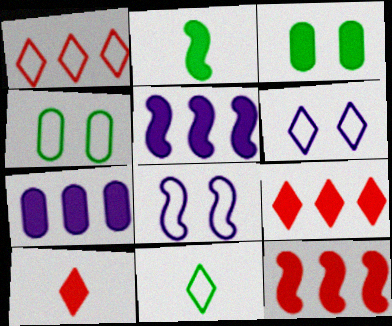[[1, 6, 11], 
[3, 5, 10]]